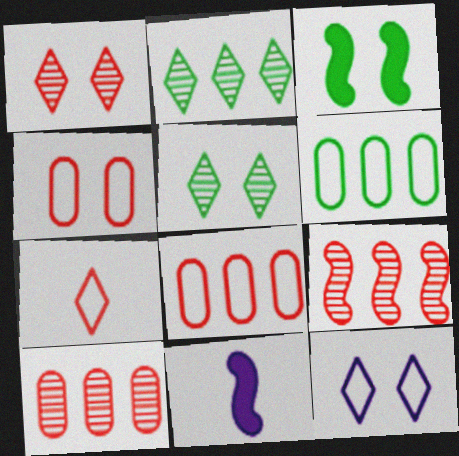[[1, 6, 11], 
[2, 4, 11], 
[5, 8, 11]]